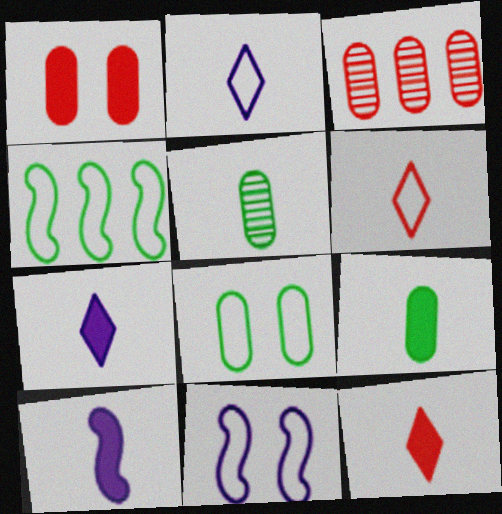[[5, 6, 10], 
[9, 10, 12]]